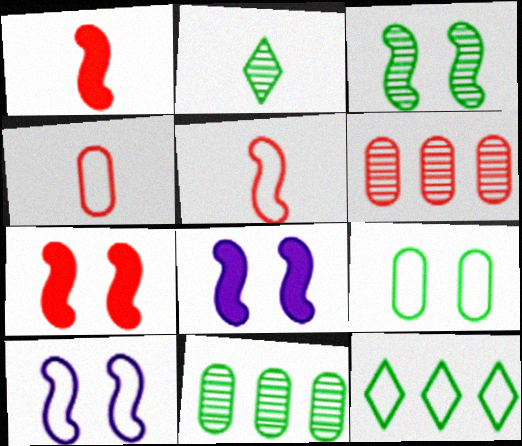[[2, 3, 11], 
[3, 7, 10], 
[4, 10, 12]]